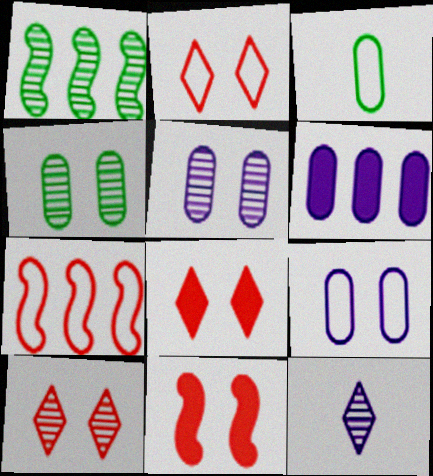[[2, 8, 10]]